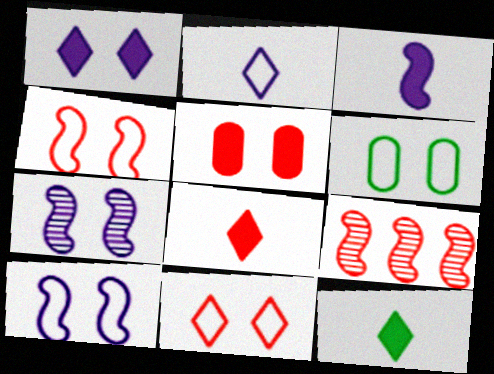[[6, 10, 11]]